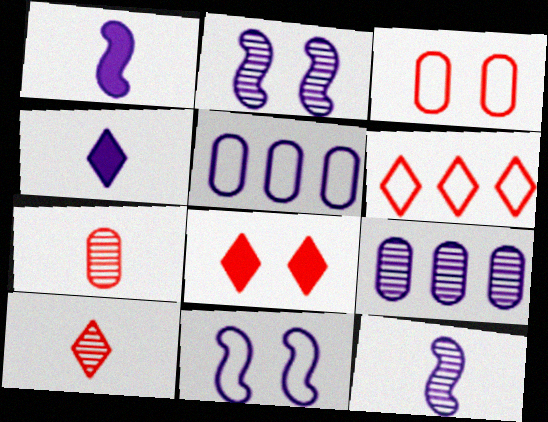[[2, 4, 5], 
[4, 9, 11], 
[6, 8, 10]]